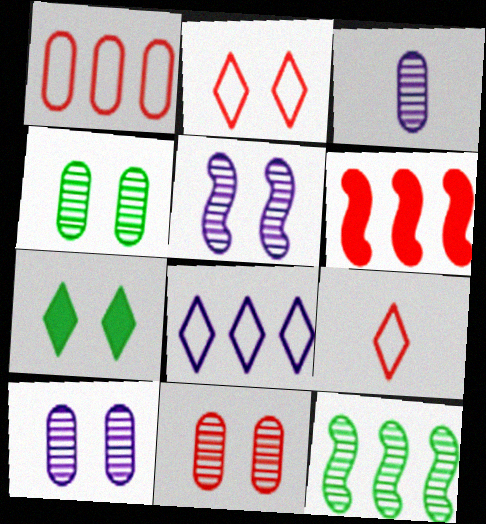[[4, 10, 11], 
[6, 9, 11]]